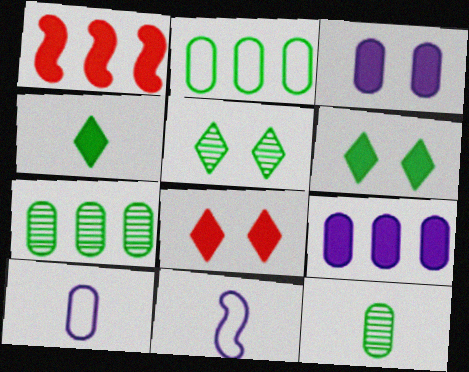[[1, 3, 4], 
[1, 5, 10], 
[7, 8, 11]]